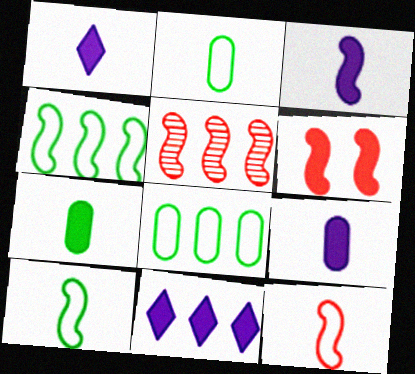[[1, 3, 9], 
[5, 6, 12], 
[5, 8, 11], 
[6, 7, 11]]